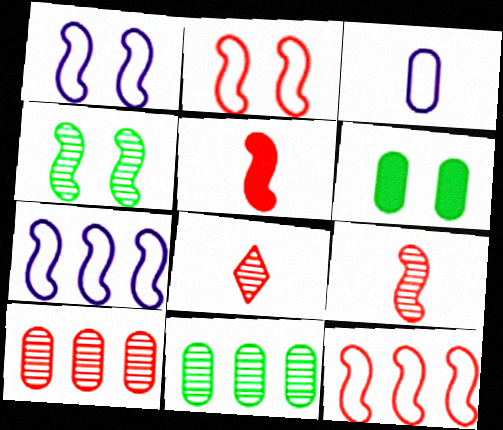[[3, 6, 10], 
[4, 5, 7], 
[6, 7, 8]]